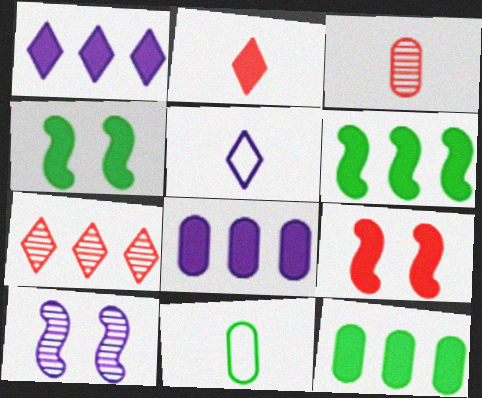[[2, 4, 8], 
[5, 8, 10]]